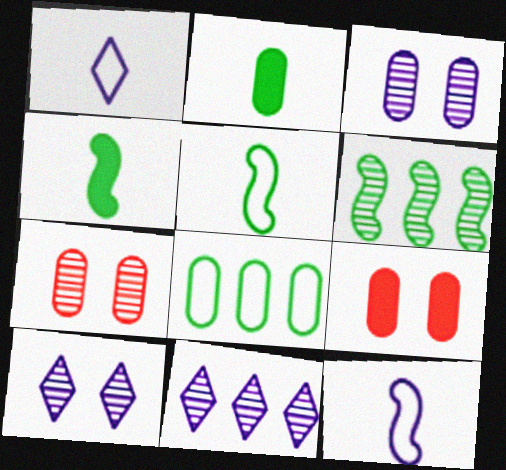[[1, 6, 9], 
[5, 9, 11]]